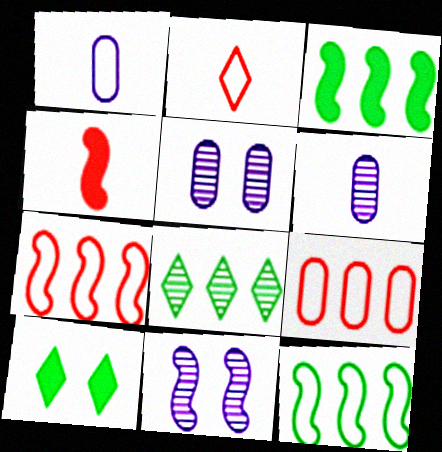[[2, 3, 5], 
[4, 11, 12], 
[6, 7, 10]]